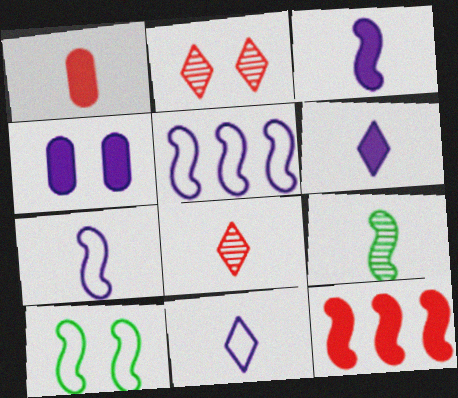[[1, 9, 11], 
[2, 4, 10]]